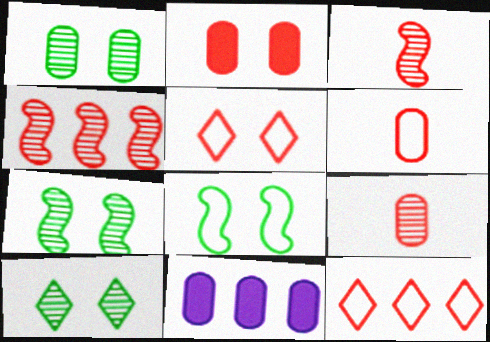[[1, 6, 11], 
[1, 7, 10], 
[2, 3, 12]]